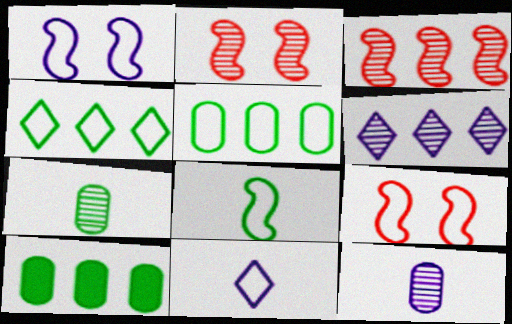[[2, 6, 7], 
[2, 10, 11], 
[5, 9, 11]]